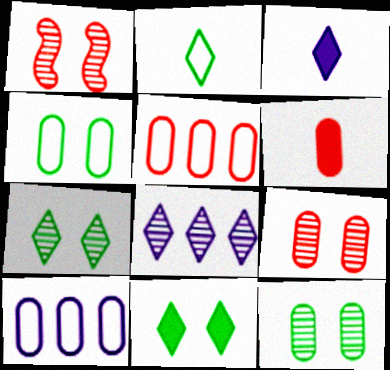[[5, 6, 9], 
[6, 10, 12]]